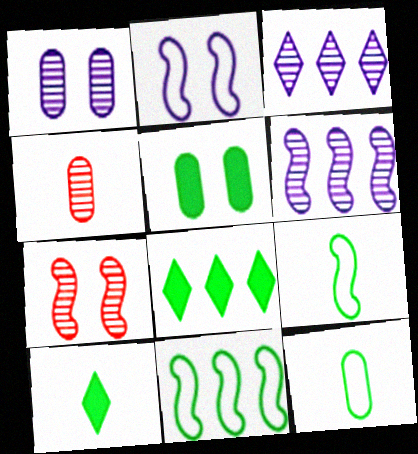[[2, 4, 8]]